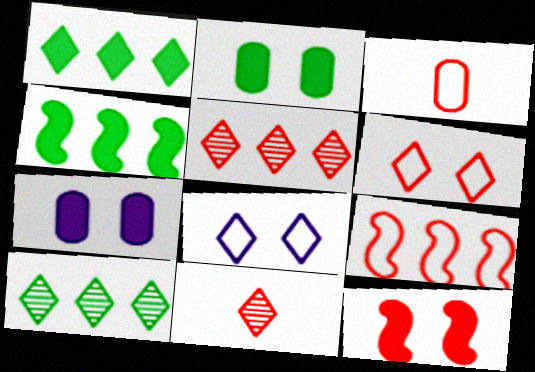[[1, 8, 11], 
[3, 5, 12], 
[3, 6, 9]]